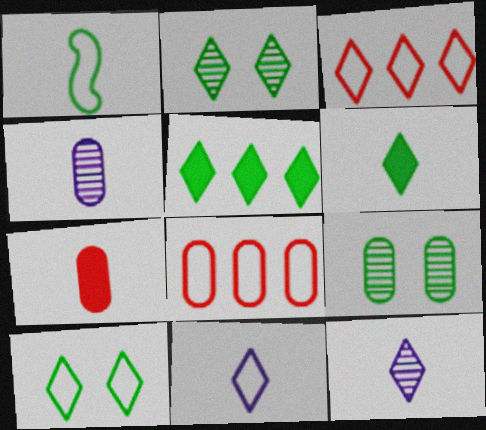[[1, 5, 9], 
[1, 7, 12], 
[3, 10, 11]]